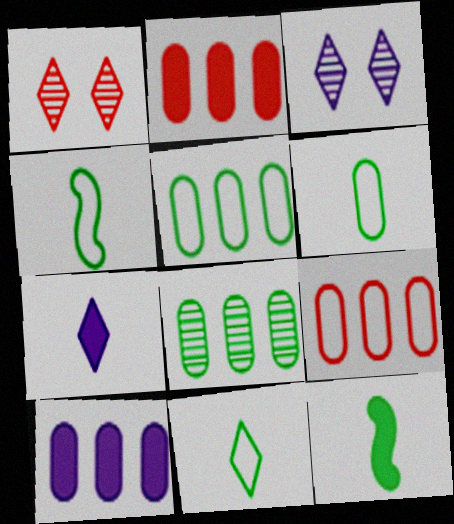[[1, 4, 10], 
[2, 3, 4], 
[3, 9, 12], 
[4, 6, 11], 
[8, 9, 10]]